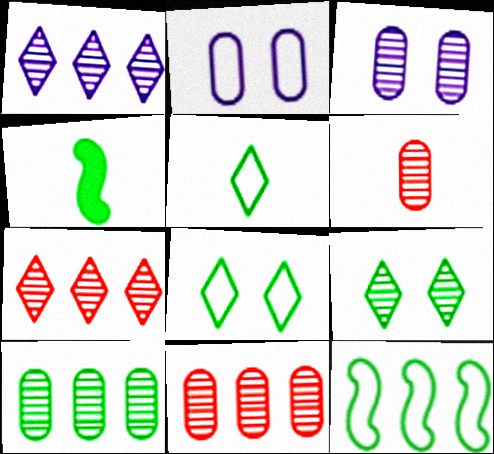[[2, 4, 7], 
[3, 6, 10], 
[4, 8, 10]]